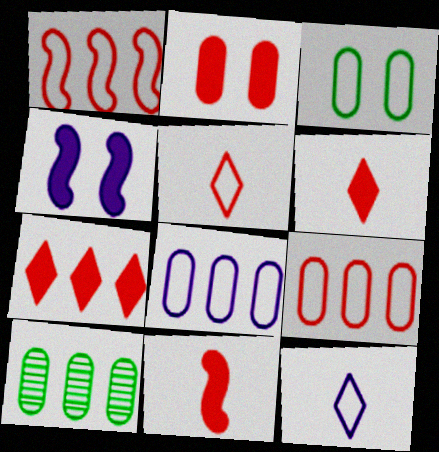[[1, 3, 12], 
[2, 7, 11], 
[4, 5, 10]]